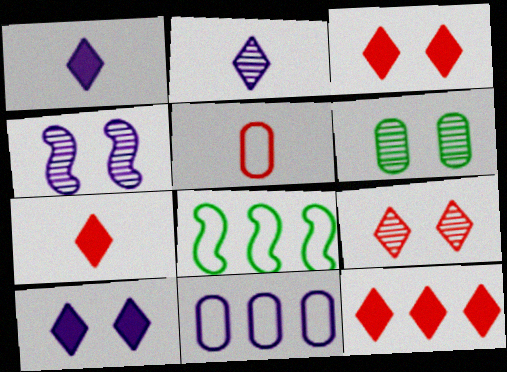[[1, 4, 11], 
[3, 7, 12], 
[4, 6, 9]]